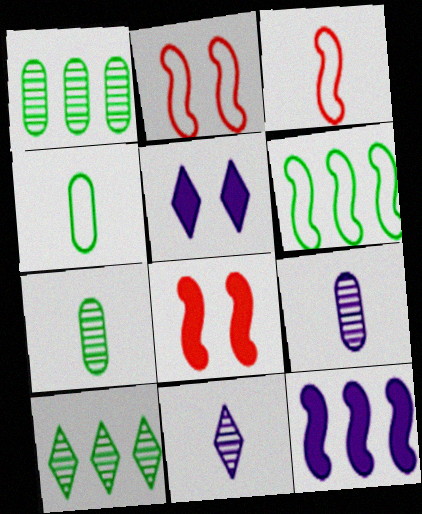[[1, 3, 5]]